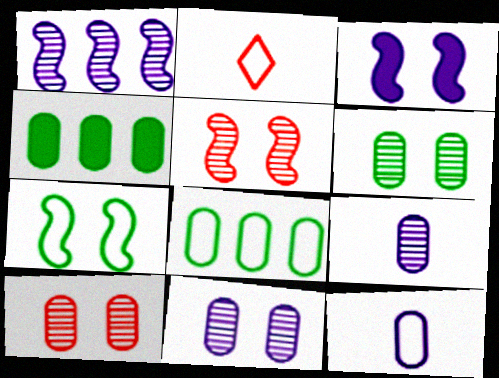[[3, 5, 7], 
[4, 10, 12], 
[6, 10, 11]]